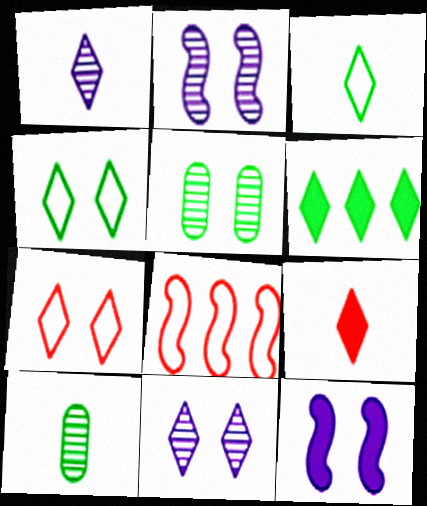[[1, 3, 9], 
[1, 6, 7], 
[5, 7, 12]]